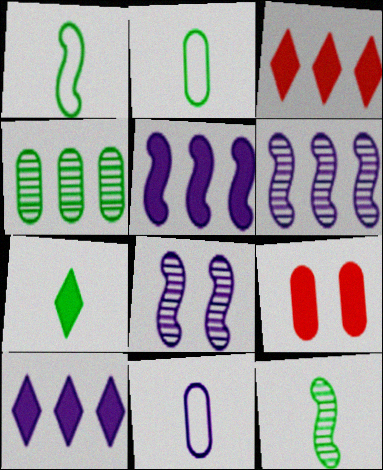[[2, 3, 8], 
[2, 7, 12], 
[4, 9, 11], 
[5, 7, 9], 
[8, 10, 11]]